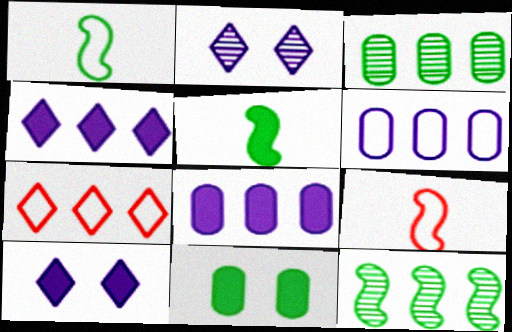[[3, 9, 10], 
[7, 8, 12]]